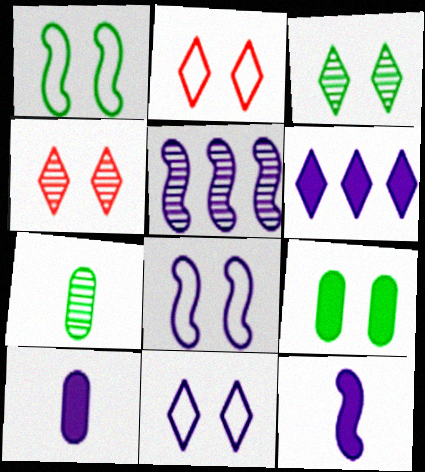[[1, 3, 9], 
[4, 5, 7], 
[4, 8, 9], 
[5, 8, 12], 
[5, 10, 11]]